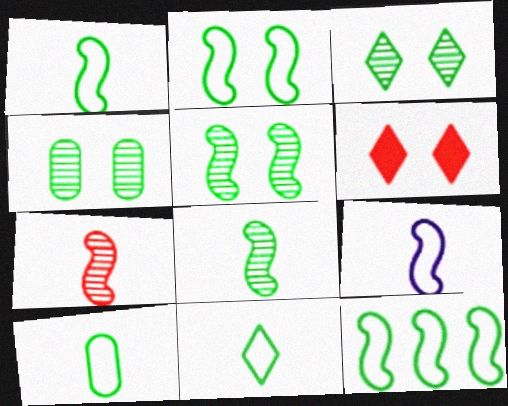[[1, 2, 12], 
[1, 10, 11], 
[3, 4, 5]]